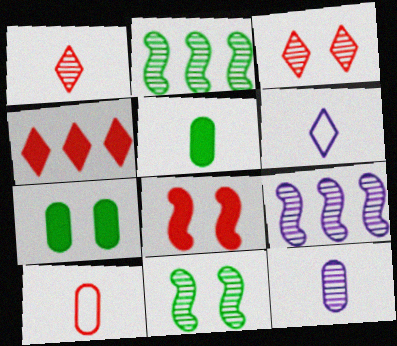[[2, 3, 12], 
[5, 10, 12]]